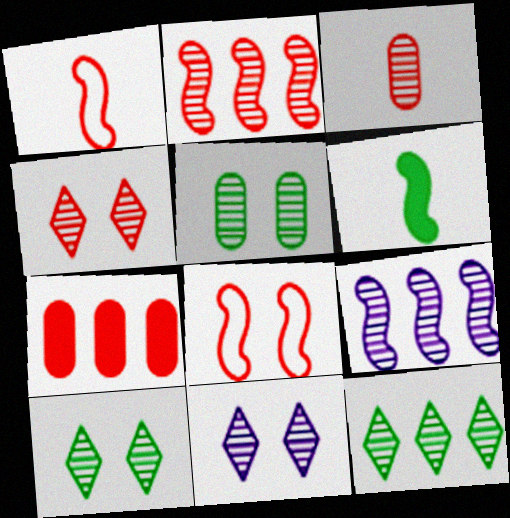[[1, 4, 7], 
[2, 3, 4], 
[3, 9, 10], 
[4, 10, 11], 
[6, 8, 9]]